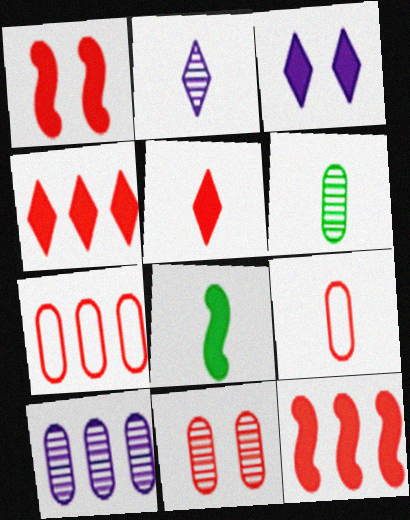[[2, 8, 9], 
[6, 10, 11]]